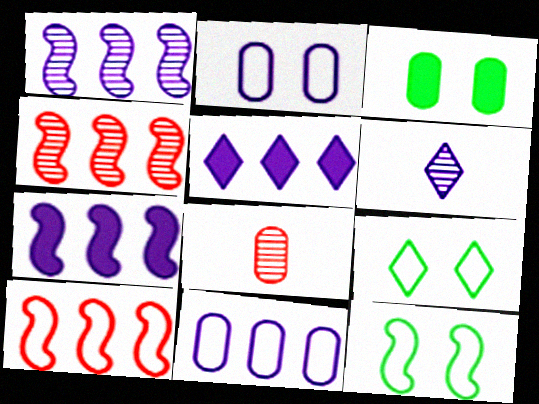[[1, 5, 11], 
[2, 6, 7], 
[3, 6, 10], 
[3, 8, 11], 
[5, 8, 12], 
[7, 8, 9]]